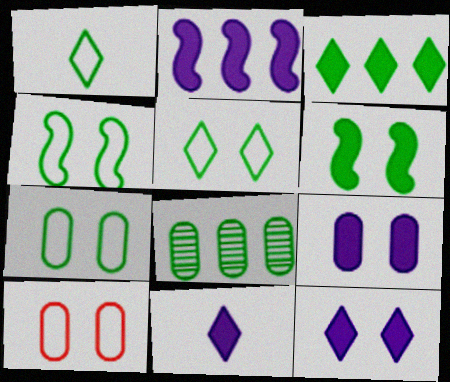[[1, 6, 8], 
[2, 9, 11], 
[4, 5, 7]]